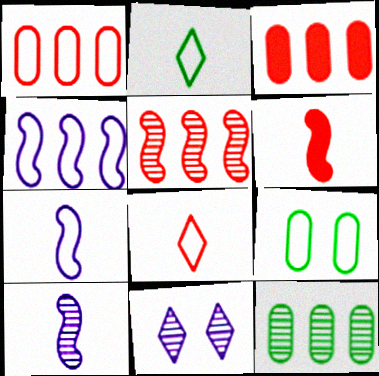[[4, 8, 9]]